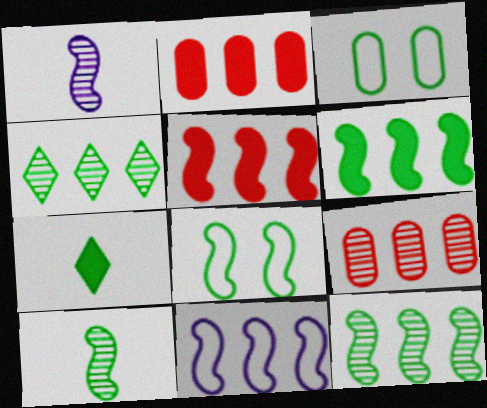[[1, 5, 8], 
[2, 4, 11], 
[3, 7, 12], 
[5, 11, 12], 
[6, 8, 10]]